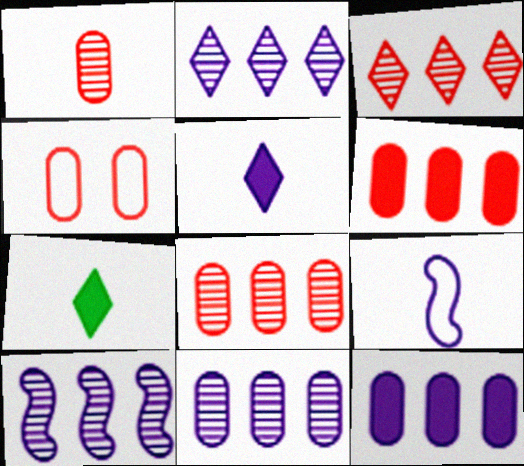[[1, 4, 6], 
[1, 7, 9], 
[2, 10, 11], 
[4, 7, 10]]